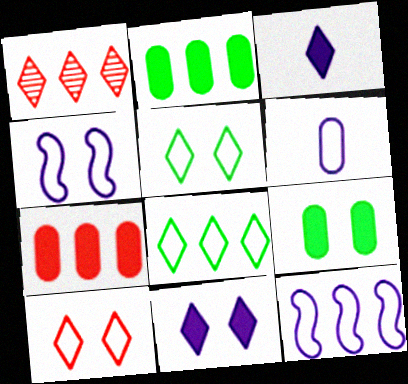[[1, 2, 12], 
[1, 3, 5]]